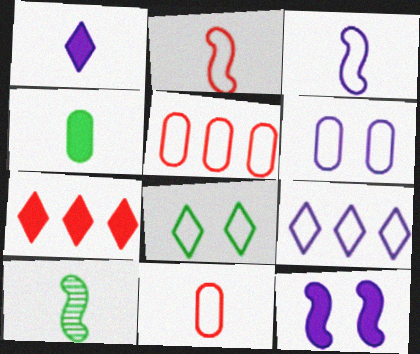[[1, 10, 11], 
[3, 5, 8], 
[3, 6, 9], 
[4, 7, 12], 
[6, 7, 10]]